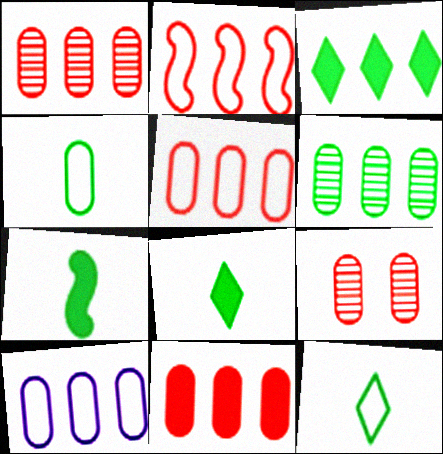[[1, 5, 11], 
[6, 10, 11]]